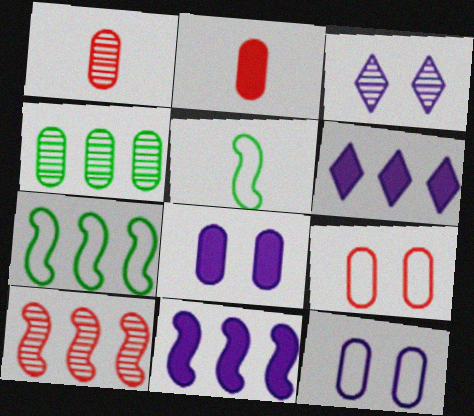[[2, 3, 7], 
[2, 4, 12], 
[7, 10, 11]]